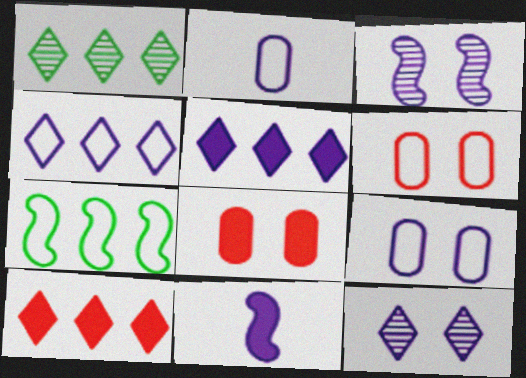[[1, 4, 10], 
[1, 6, 11], 
[2, 3, 5]]